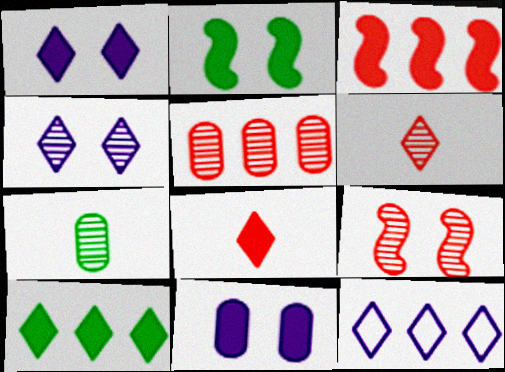[[1, 8, 10], 
[5, 6, 9]]